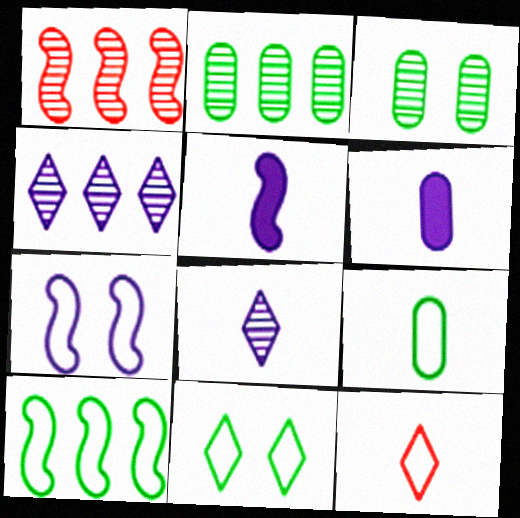[[1, 2, 4], 
[1, 3, 8], 
[1, 6, 11], 
[4, 6, 7], 
[9, 10, 11]]